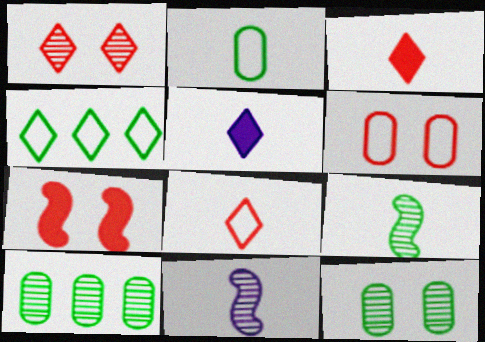[[1, 4, 5], 
[1, 6, 7], 
[1, 10, 11], 
[2, 3, 11]]